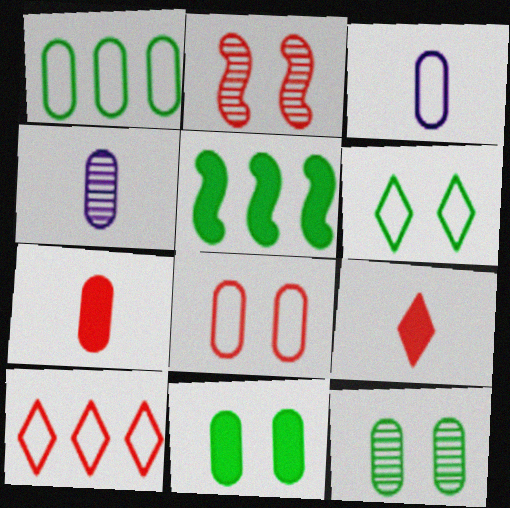[[1, 3, 8], 
[2, 7, 10]]